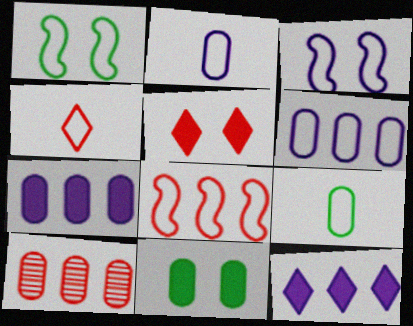[[1, 4, 6], 
[2, 10, 11]]